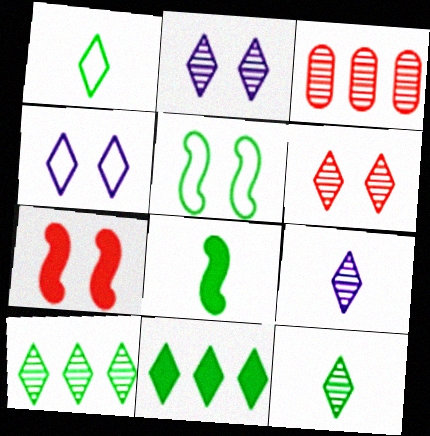[[3, 4, 8], 
[6, 9, 10]]